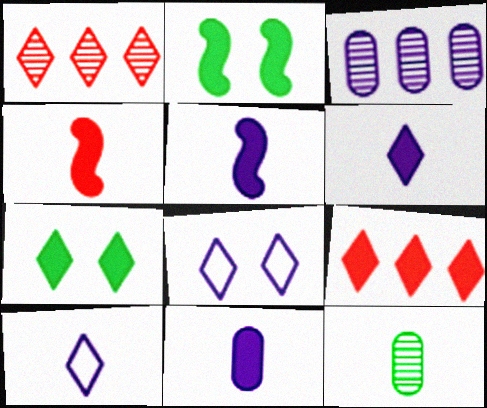[[1, 7, 10], 
[2, 9, 11], 
[3, 5, 8], 
[4, 10, 12], 
[5, 6, 11], 
[6, 7, 9]]